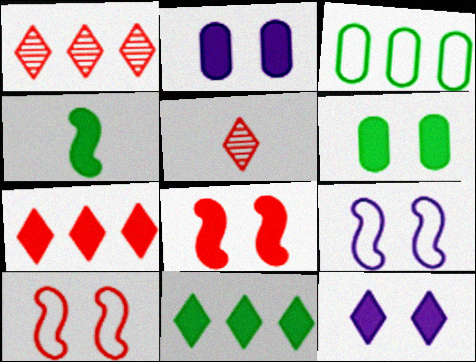[[2, 4, 7], 
[4, 6, 11], 
[6, 8, 12]]